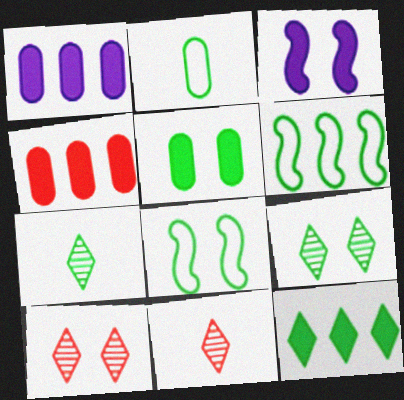[[1, 8, 11], 
[5, 6, 7], 
[5, 8, 9]]